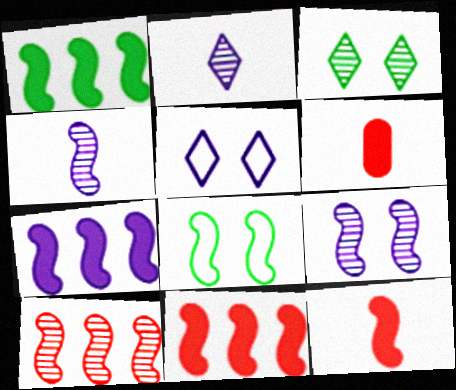[[1, 7, 11], 
[4, 8, 11]]